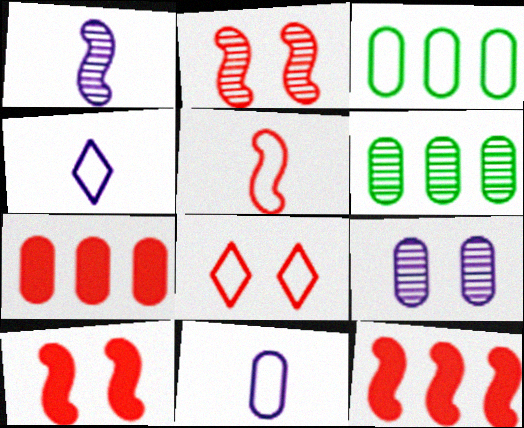[[2, 5, 12], 
[4, 6, 10]]